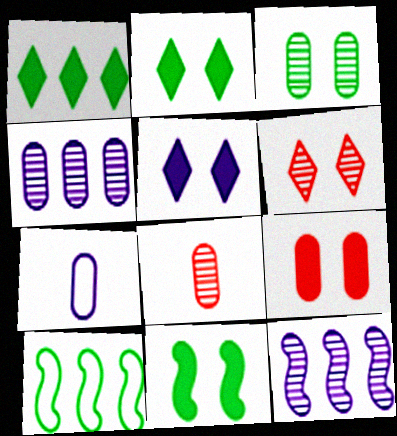[[3, 4, 8], 
[5, 7, 12], 
[5, 8, 10], 
[5, 9, 11]]